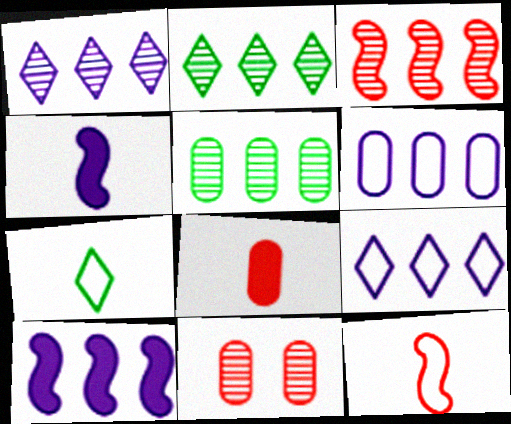[[1, 3, 5], 
[1, 6, 10], 
[7, 10, 11]]